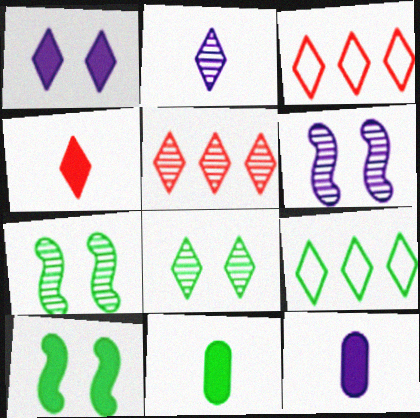[[2, 5, 8], 
[3, 6, 11], 
[3, 7, 12], 
[7, 9, 11]]